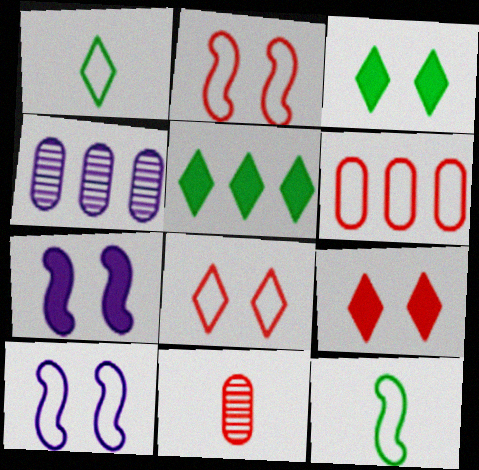[[1, 6, 10], 
[4, 9, 12], 
[5, 10, 11]]